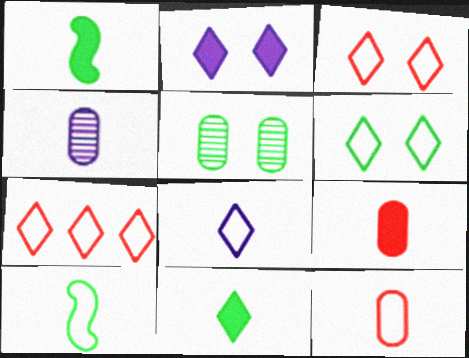[[6, 7, 8], 
[8, 10, 12]]